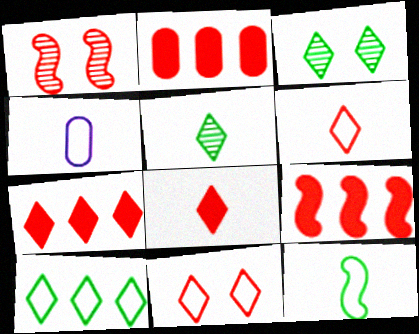[[1, 2, 6], 
[2, 7, 9], 
[3, 4, 9], 
[4, 6, 12]]